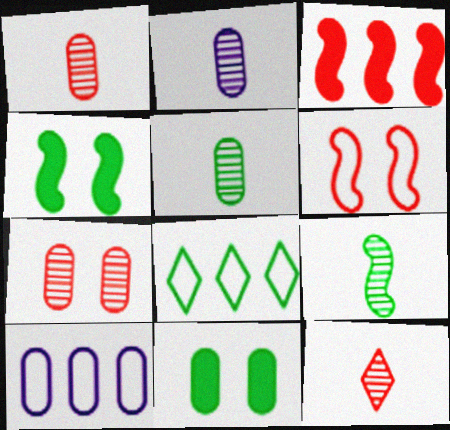[[1, 2, 5], 
[1, 10, 11], 
[2, 9, 12], 
[4, 5, 8], 
[4, 10, 12], 
[8, 9, 11]]